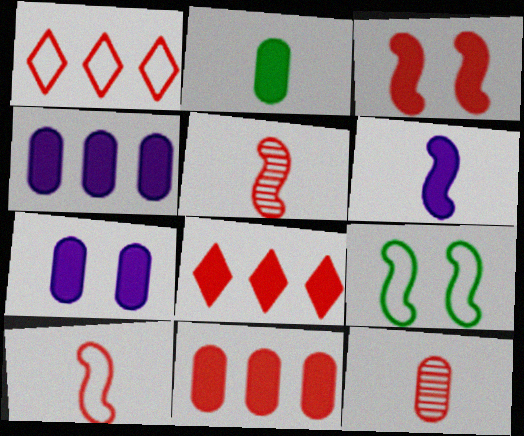[[1, 3, 12], 
[2, 7, 11]]